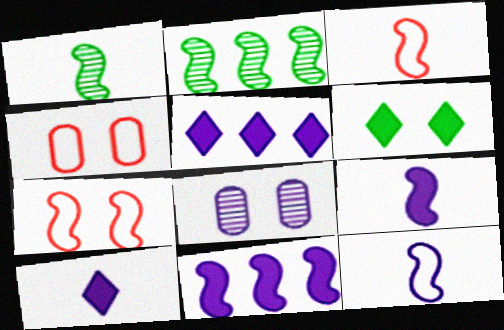[[1, 3, 9], 
[1, 4, 5], 
[1, 7, 11], 
[2, 4, 10], 
[2, 7, 9], 
[5, 8, 12], 
[6, 7, 8]]